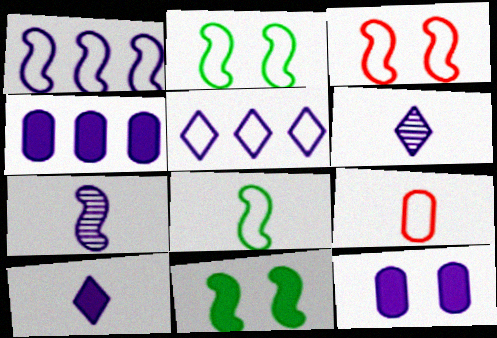[[1, 3, 8], 
[1, 6, 12], 
[2, 5, 9], 
[5, 7, 12]]